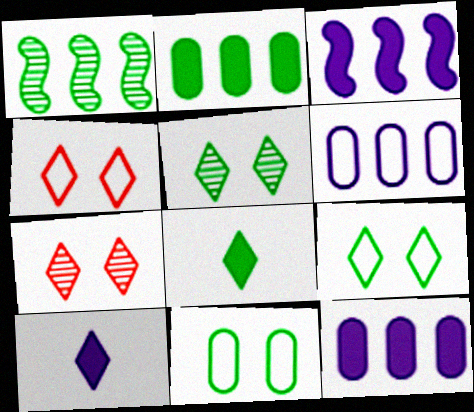[[1, 8, 11]]